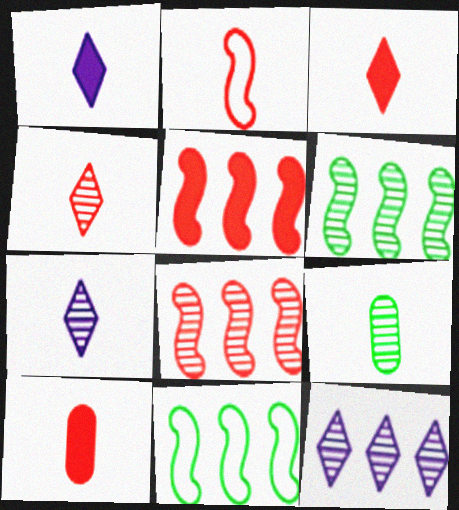[[1, 2, 9], 
[2, 4, 10]]